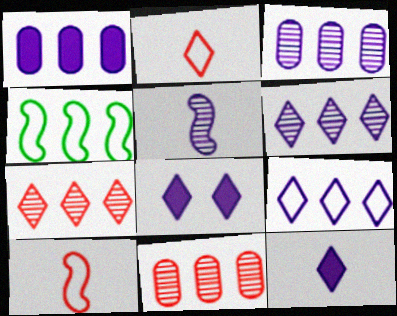[[1, 4, 7]]